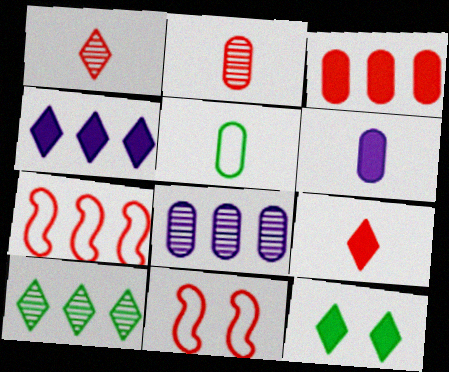[[1, 3, 11], 
[2, 5, 6], 
[4, 9, 12], 
[6, 10, 11]]